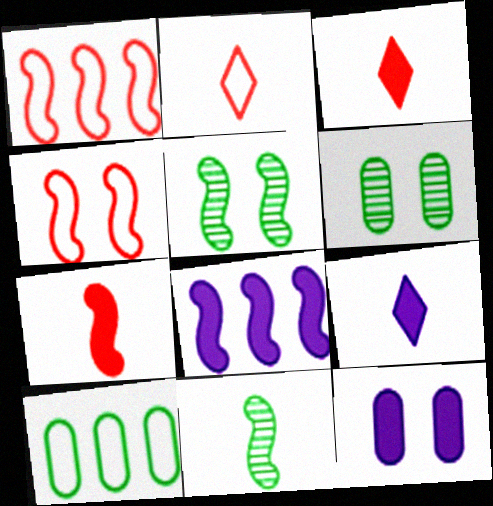[[1, 6, 9], 
[2, 6, 8], 
[4, 8, 11], 
[8, 9, 12]]